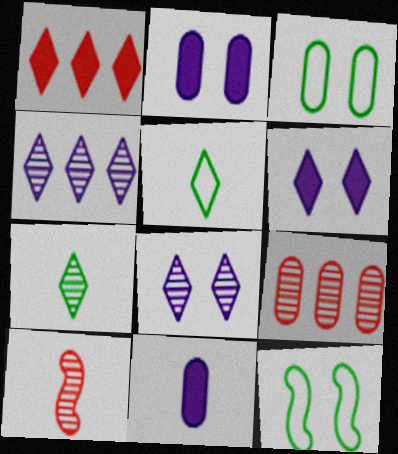[[1, 5, 8], 
[3, 9, 11], 
[5, 10, 11]]